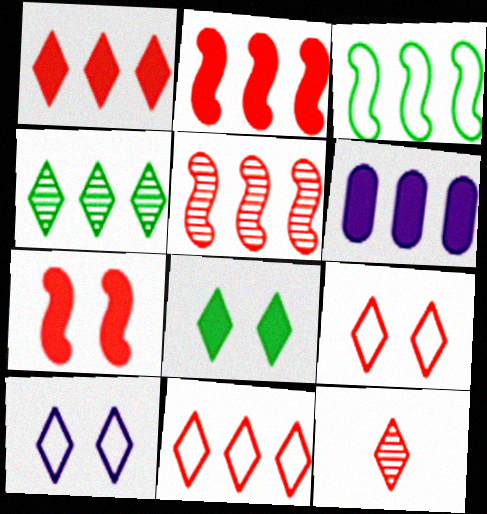[[1, 9, 12]]